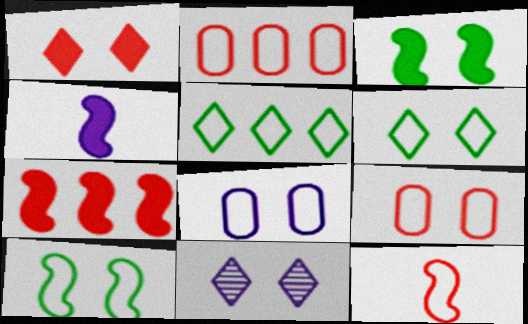[[1, 6, 11], 
[3, 4, 7], 
[3, 9, 11], 
[5, 8, 12]]